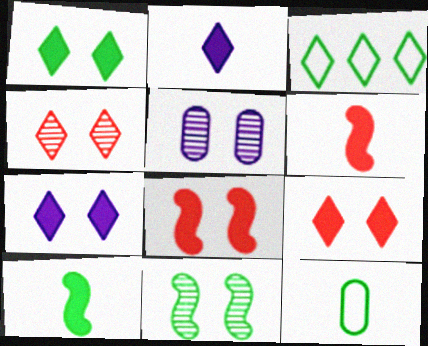[[1, 7, 9], 
[2, 3, 4], 
[3, 5, 6], 
[4, 5, 11]]